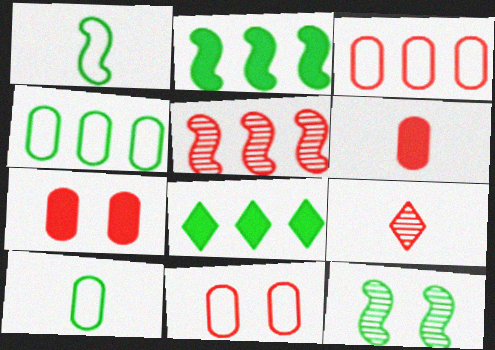[[1, 2, 12], 
[8, 10, 12]]